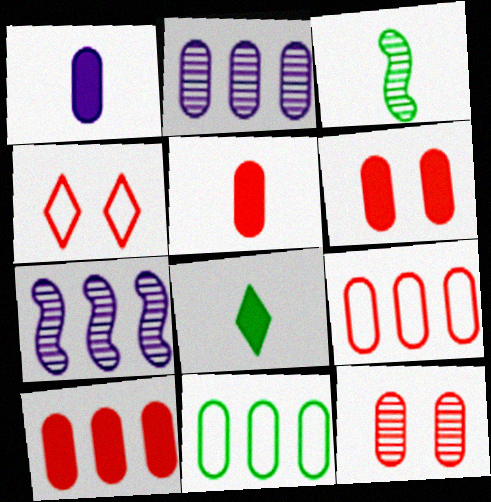[[1, 11, 12], 
[2, 10, 11], 
[5, 6, 10], 
[5, 9, 12]]